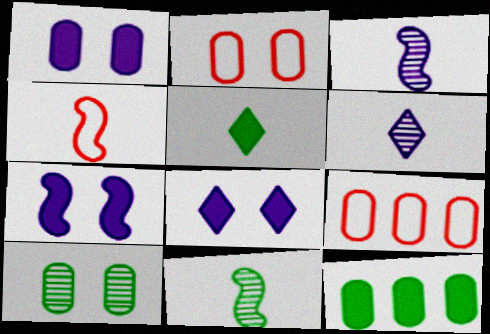[[1, 2, 10], 
[1, 7, 8], 
[8, 9, 11]]